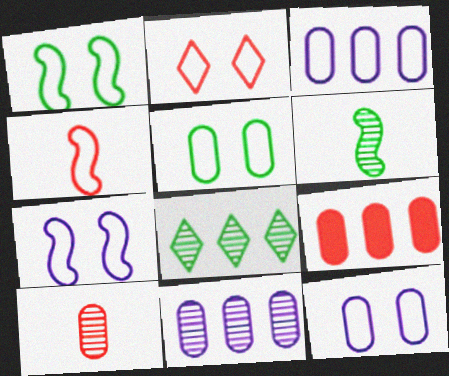[[1, 2, 12], 
[2, 5, 7]]